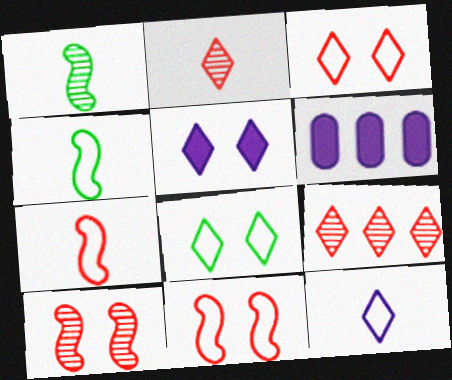[[1, 3, 6]]